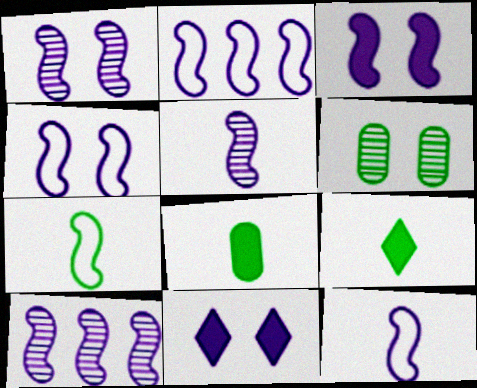[[1, 3, 4], 
[1, 5, 10], 
[2, 3, 5], 
[2, 4, 12], 
[3, 10, 12]]